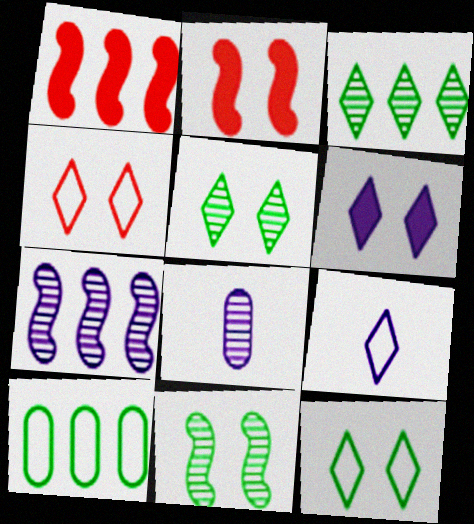[[1, 8, 12], 
[4, 5, 6]]